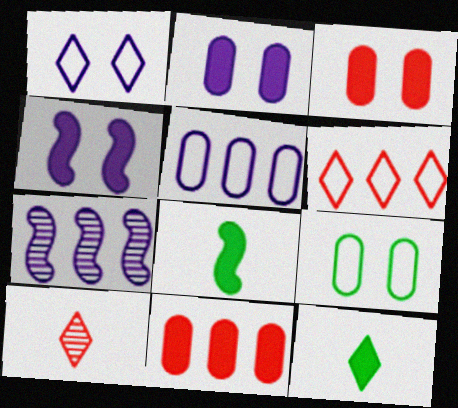[[4, 11, 12]]